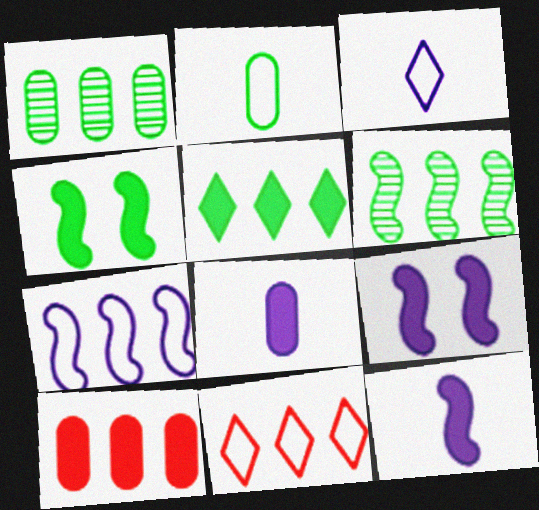[]